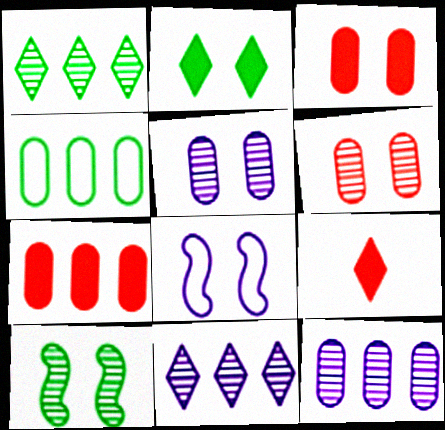[[2, 6, 8], 
[4, 7, 12]]